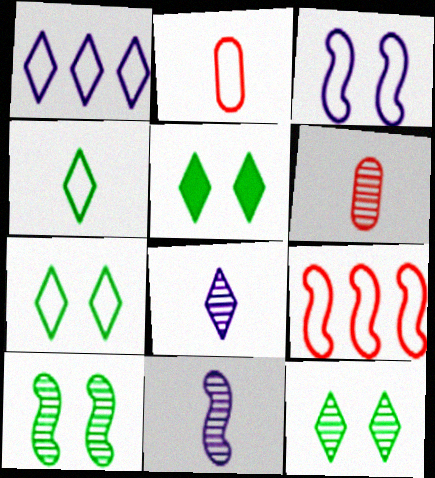[[5, 7, 12]]